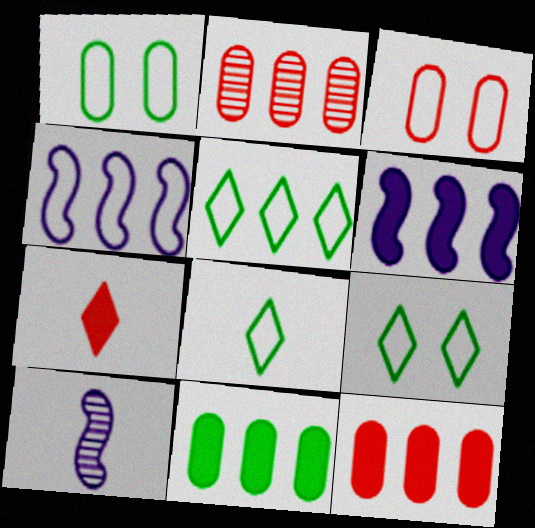[[2, 5, 6], 
[3, 4, 8], 
[5, 8, 9], 
[9, 10, 12]]